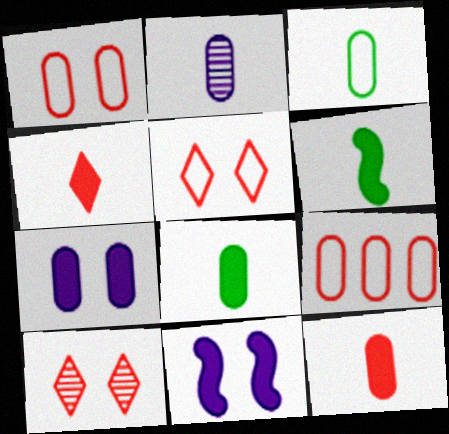[[2, 3, 12]]